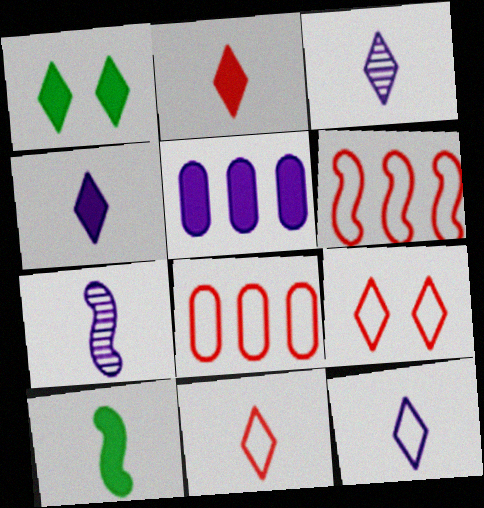[[1, 7, 8], 
[3, 4, 12]]